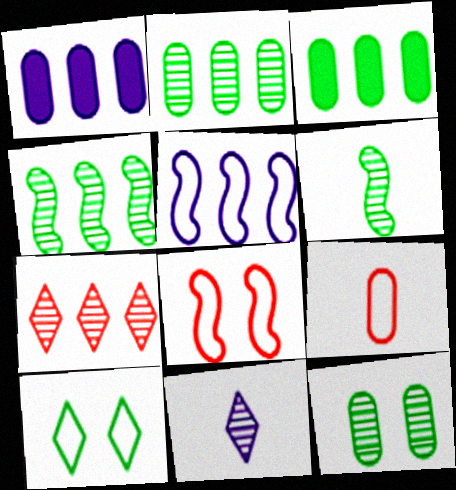[[1, 9, 12], 
[3, 5, 7], 
[3, 6, 10], 
[3, 8, 11], 
[5, 9, 10]]